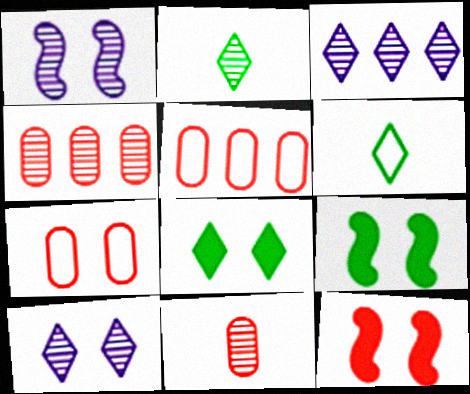[[1, 2, 4], 
[1, 7, 8], 
[7, 9, 10]]